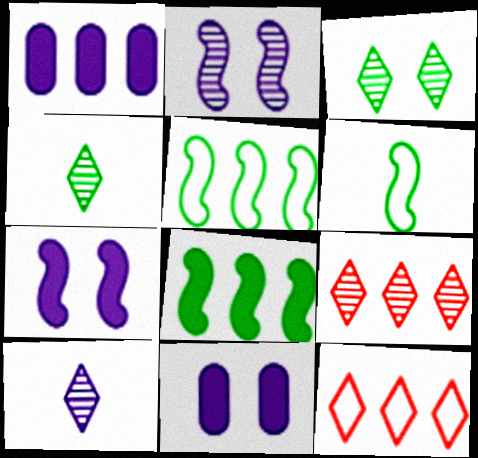[[1, 5, 9], 
[3, 9, 10], 
[6, 9, 11]]